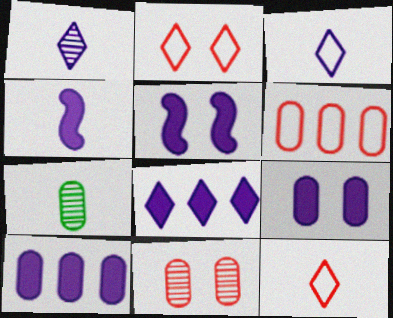[[4, 7, 12], 
[4, 8, 9], 
[6, 7, 9]]